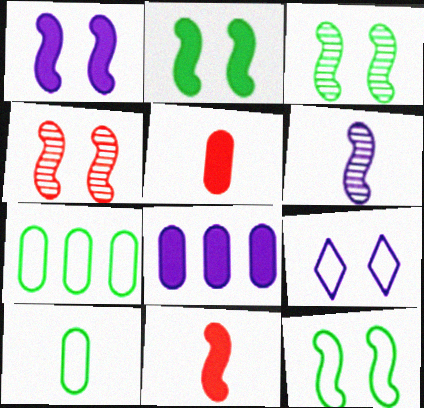[[1, 4, 12], 
[2, 3, 12], 
[6, 8, 9]]